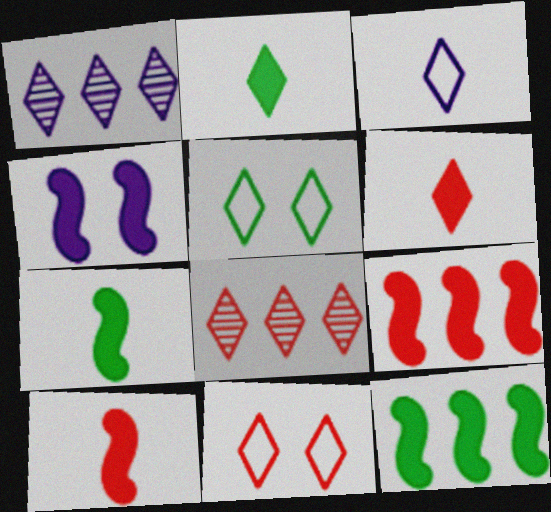[[1, 2, 11], 
[1, 5, 6], 
[4, 7, 9], 
[4, 10, 12], 
[6, 8, 11]]